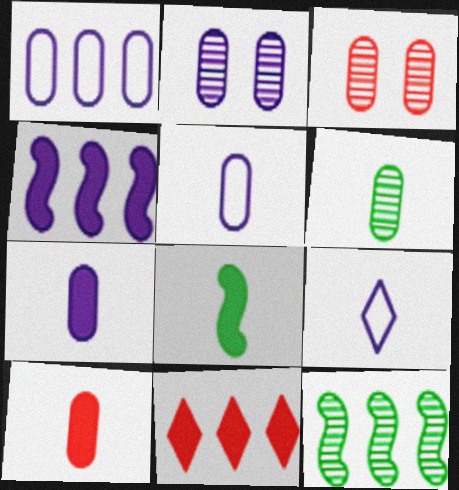[[1, 2, 7], 
[1, 11, 12], 
[2, 4, 9], 
[5, 6, 10]]